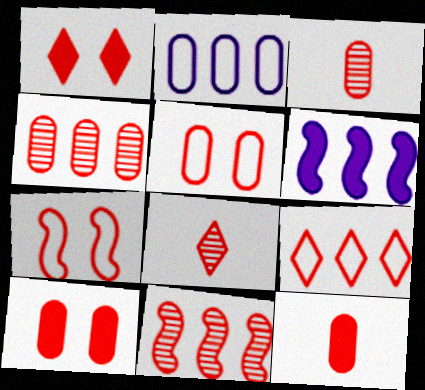[[1, 8, 9], 
[4, 5, 12]]